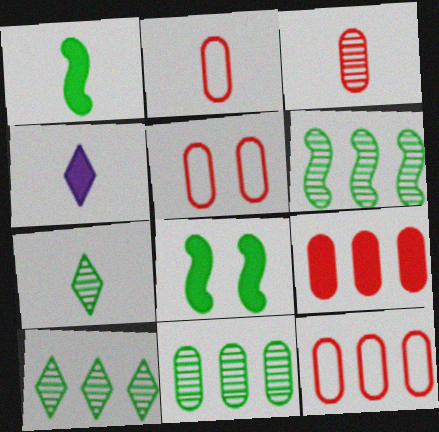[[2, 5, 12], 
[3, 5, 9], 
[4, 5, 6], 
[4, 8, 9], 
[6, 10, 11]]